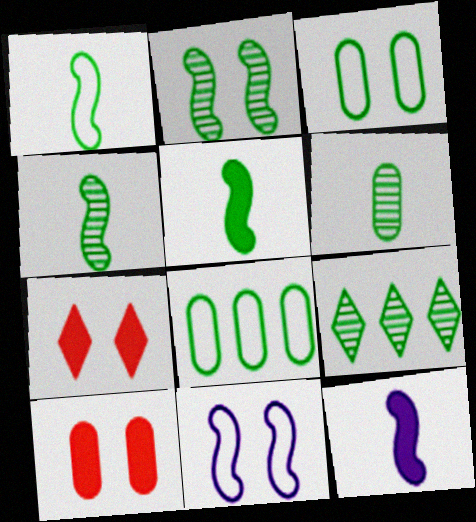[[1, 4, 5], 
[2, 6, 9], 
[3, 5, 9]]